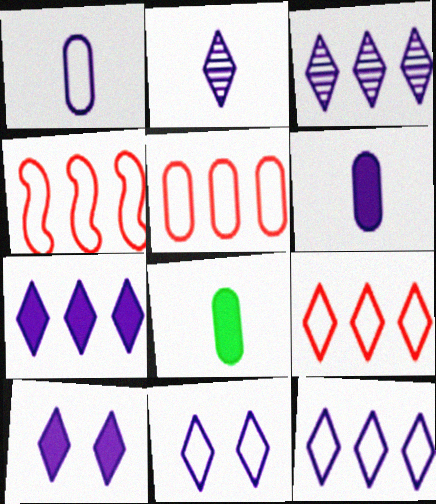[[2, 7, 11], 
[2, 10, 12], 
[3, 7, 12], 
[4, 5, 9]]